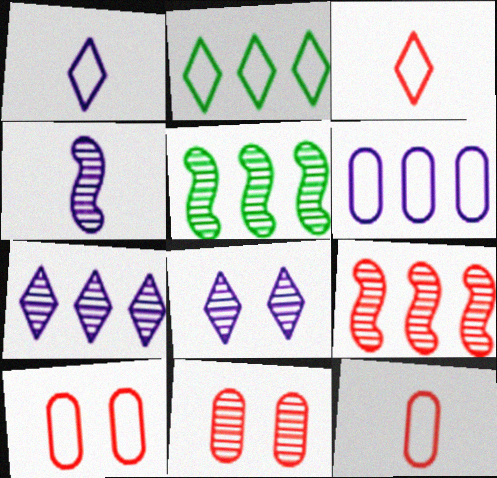[]